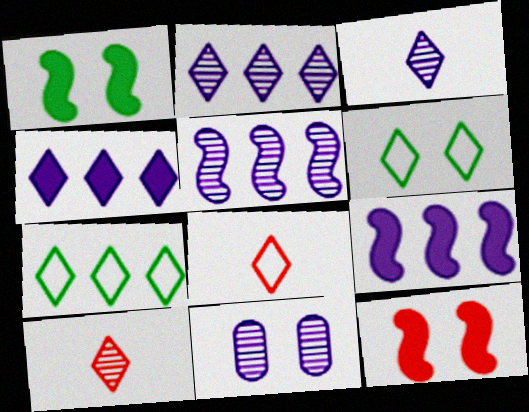[[3, 5, 11], 
[4, 6, 10], 
[6, 11, 12]]